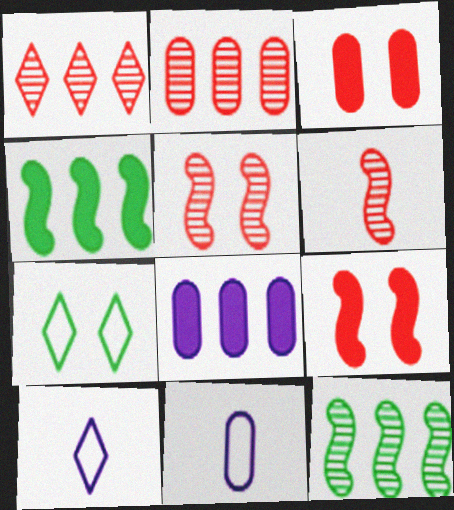[[3, 10, 12], 
[6, 7, 8]]